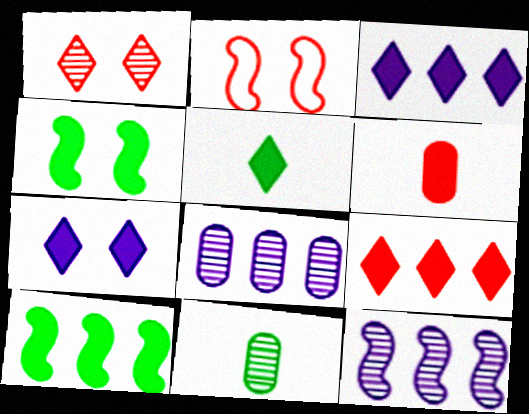[[1, 11, 12], 
[2, 3, 11], 
[2, 5, 8], 
[3, 4, 6], 
[5, 7, 9], 
[6, 7, 10]]